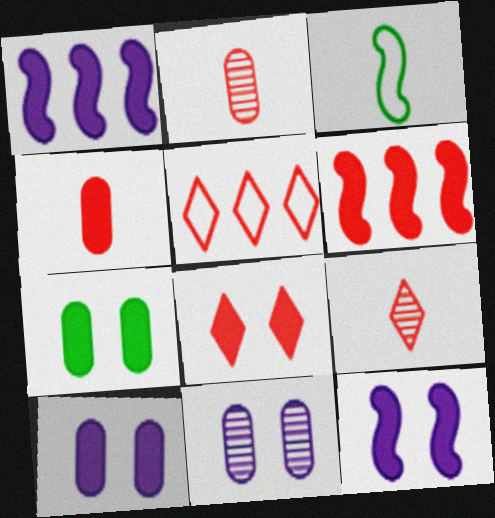[[4, 6, 8], 
[5, 8, 9], 
[7, 8, 12]]